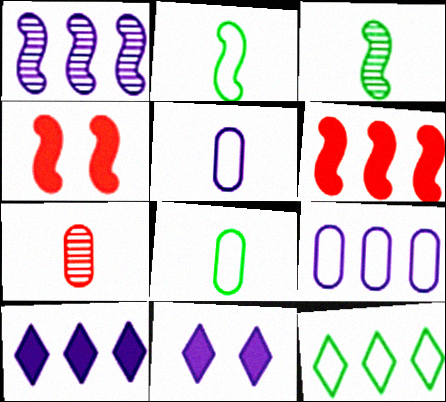[[1, 2, 4], 
[1, 5, 11], 
[1, 9, 10]]